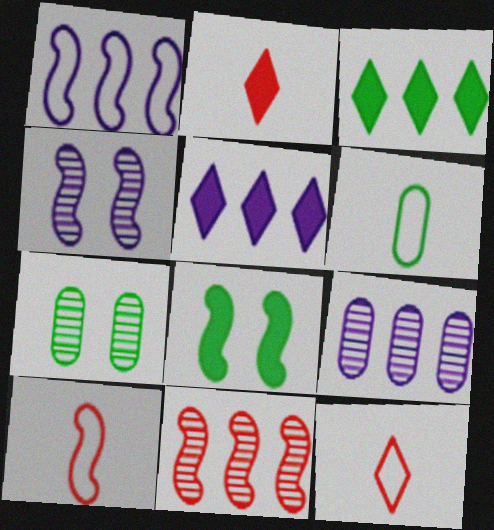[[1, 2, 7], 
[1, 5, 9], 
[5, 7, 10], 
[8, 9, 12]]